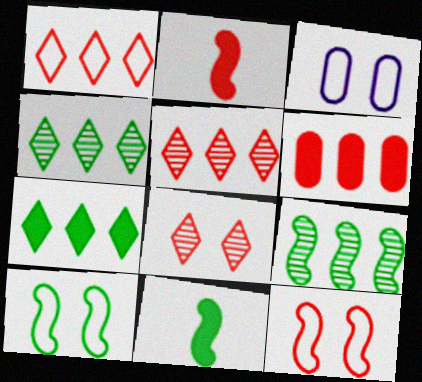[[2, 3, 4], 
[3, 5, 11], 
[9, 10, 11]]